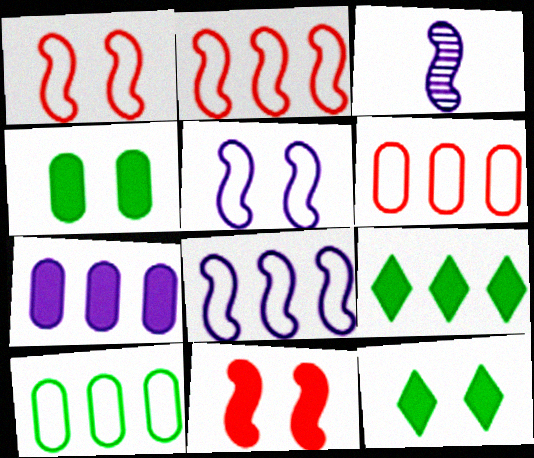[[3, 6, 12]]